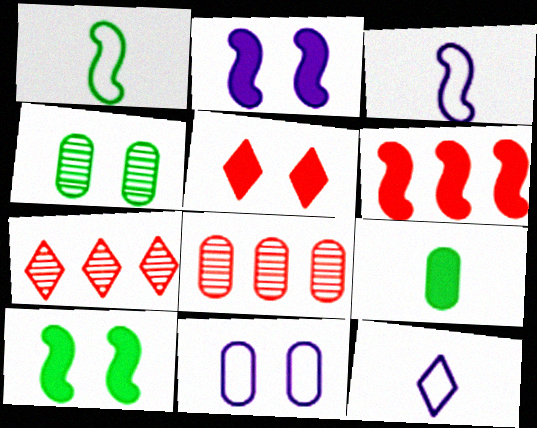[[4, 6, 12], 
[8, 9, 11], 
[8, 10, 12]]